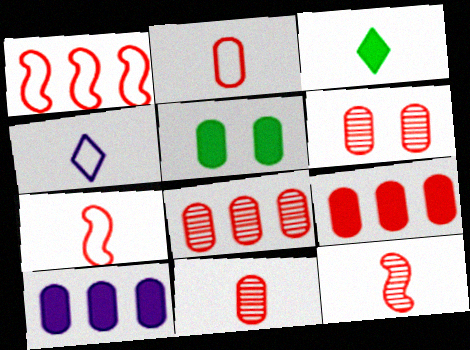[[2, 6, 9], 
[6, 8, 11]]